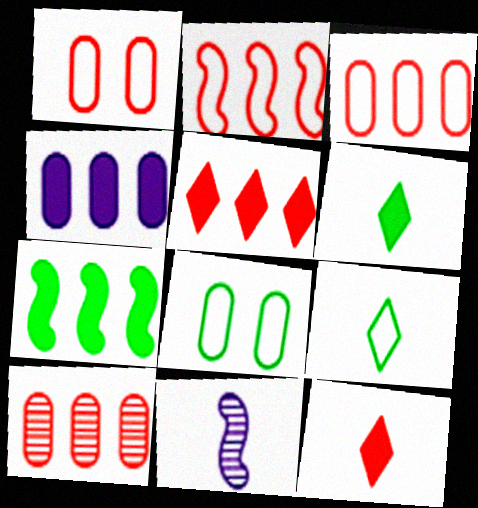[[2, 5, 10], 
[4, 5, 7], 
[5, 8, 11]]